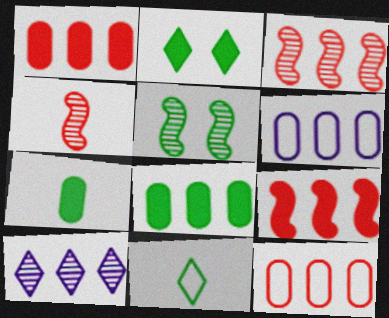[[2, 4, 6], 
[5, 8, 11]]